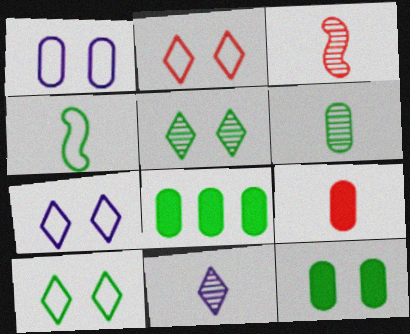[[2, 7, 10], 
[3, 6, 11], 
[3, 7, 8], 
[4, 5, 8], 
[4, 9, 11]]